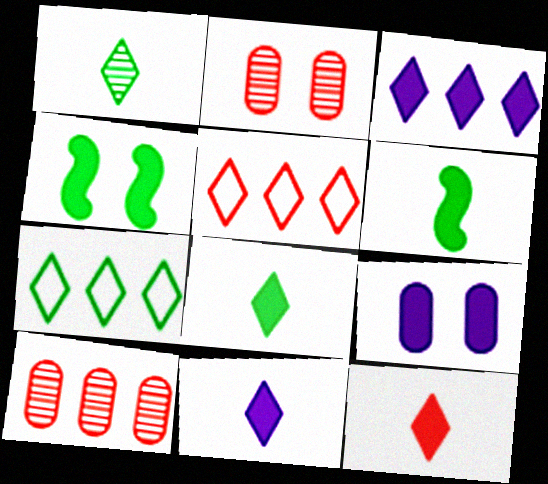[[8, 11, 12]]